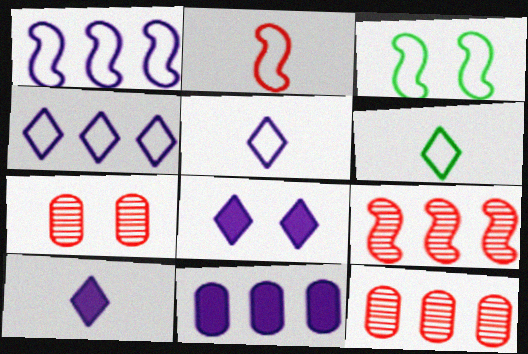[[1, 2, 3], 
[3, 7, 8], 
[3, 10, 12]]